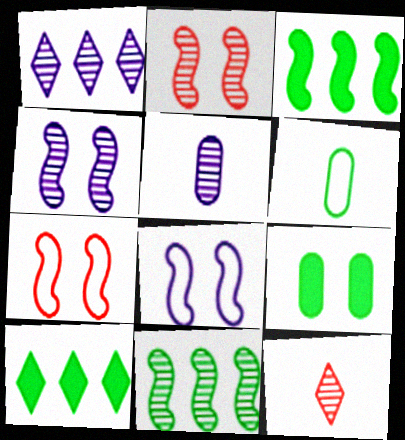[[1, 4, 5], 
[5, 7, 10]]